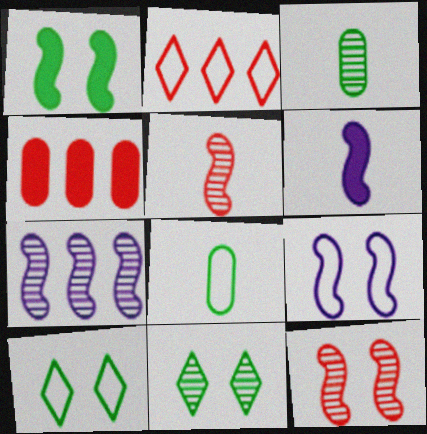[[1, 9, 12], 
[2, 8, 9], 
[6, 7, 9]]